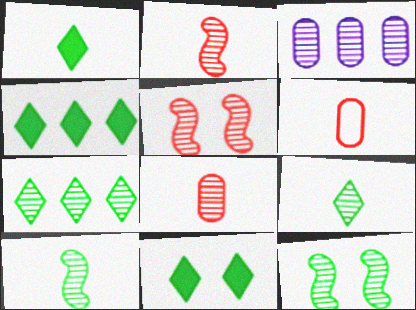[[1, 4, 11], 
[3, 5, 9]]